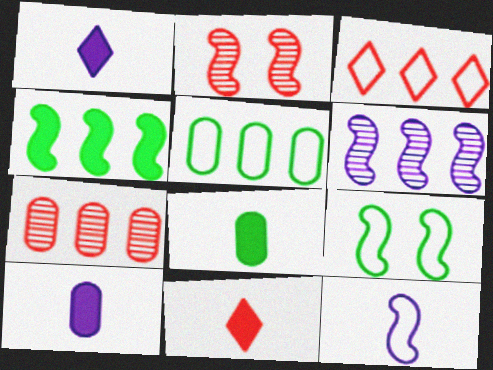[[1, 2, 5], 
[1, 7, 9], 
[2, 4, 12]]